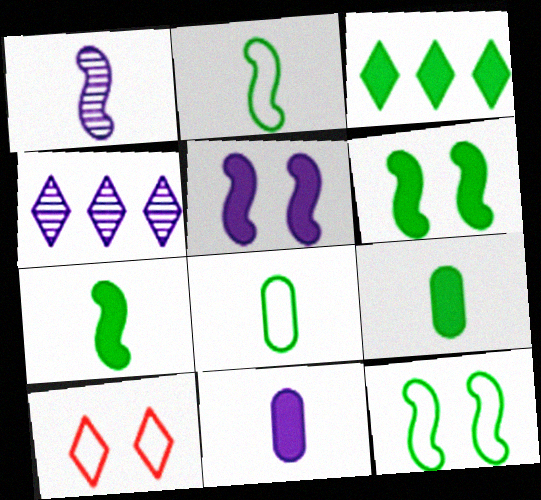[[3, 6, 9]]